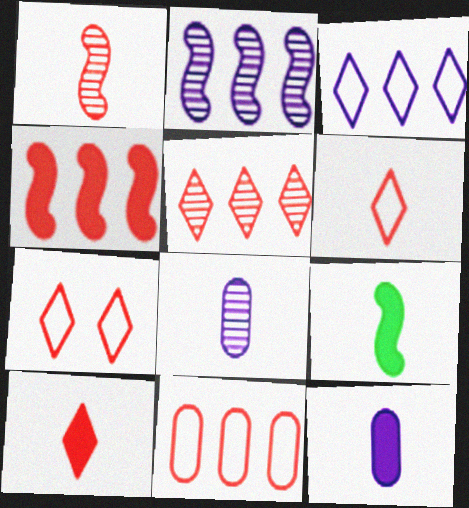[[4, 5, 11], 
[5, 7, 10], 
[6, 8, 9], 
[9, 10, 12]]